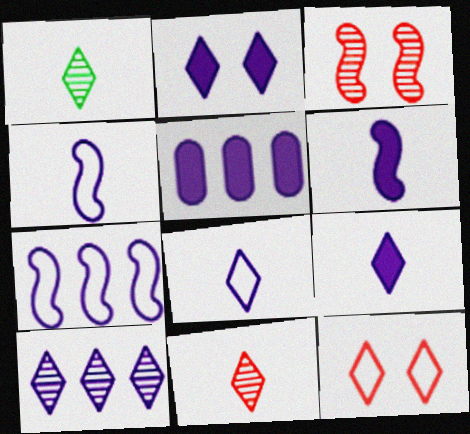[[2, 5, 6], 
[2, 8, 10], 
[5, 7, 10]]